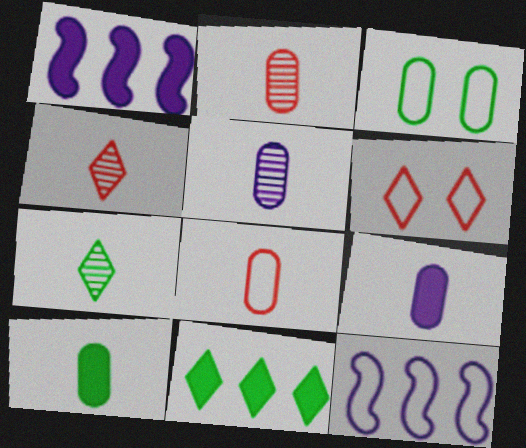[[1, 3, 4], 
[5, 8, 10]]